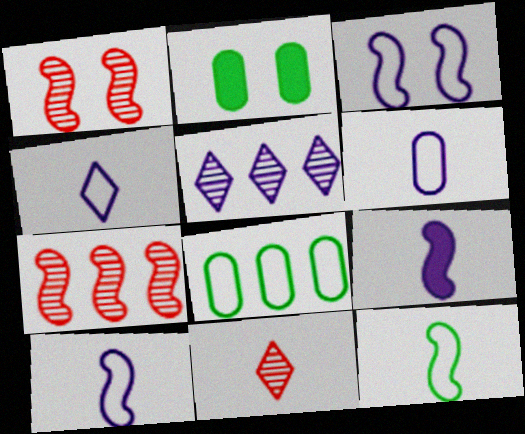[[2, 4, 7], 
[4, 6, 10]]